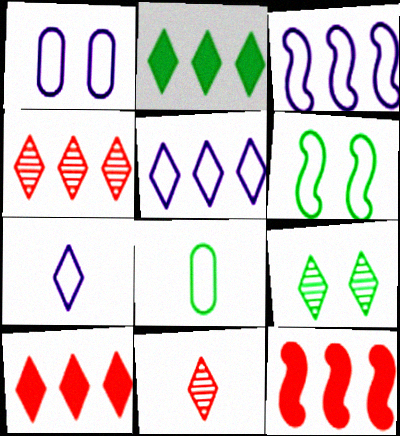[[1, 3, 7], 
[2, 4, 5], 
[7, 9, 10]]